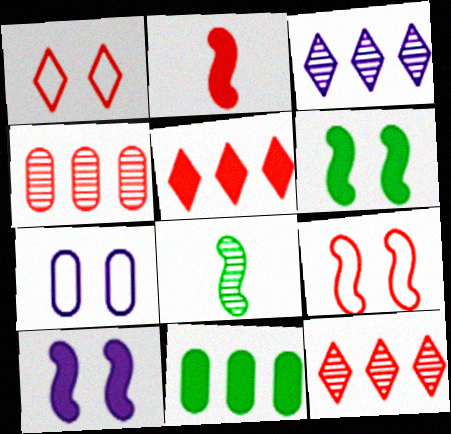[[1, 2, 4], 
[5, 7, 8]]